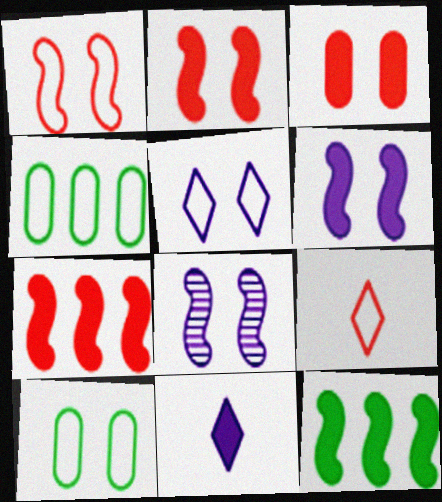[[1, 5, 10], 
[3, 11, 12]]